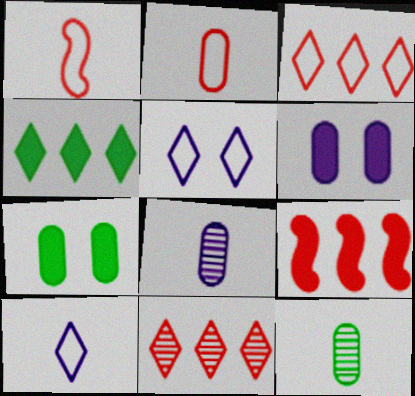[[5, 9, 12]]